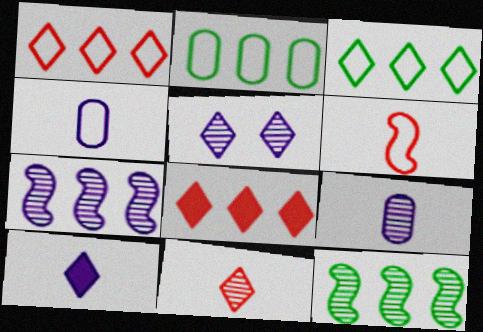[[2, 7, 8], 
[5, 7, 9]]